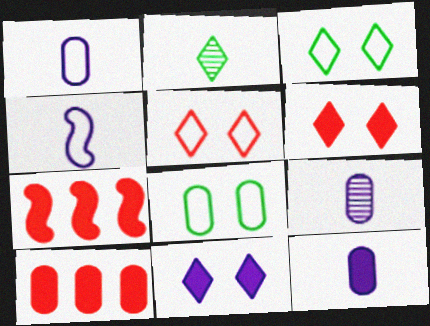[[1, 9, 12], 
[3, 7, 9], 
[8, 9, 10]]